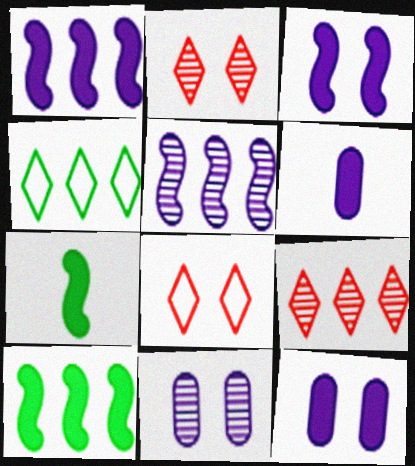[]